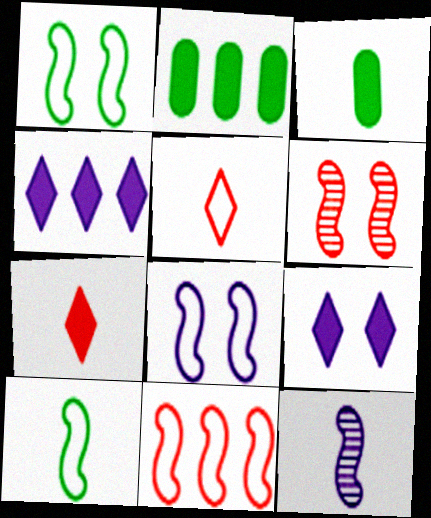[[3, 5, 12], 
[8, 10, 11]]